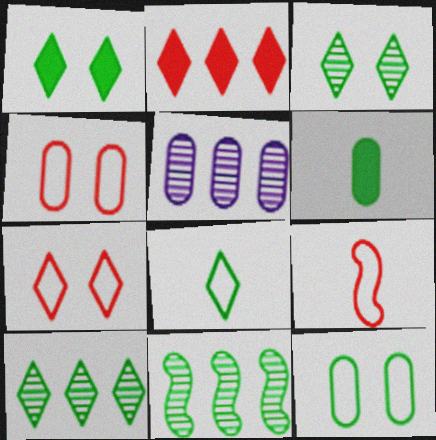[[1, 5, 9], 
[1, 8, 10], 
[4, 5, 6]]